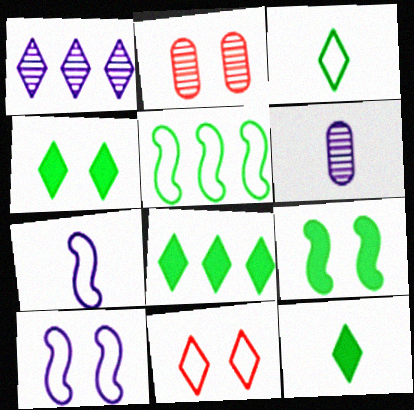[[1, 11, 12], 
[2, 4, 10], 
[2, 7, 8], 
[4, 8, 12]]